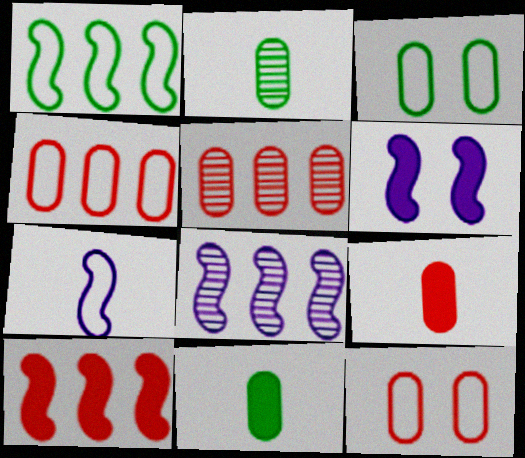[[1, 8, 10], 
[5, 9, 12], 
[6, 7, 8]]